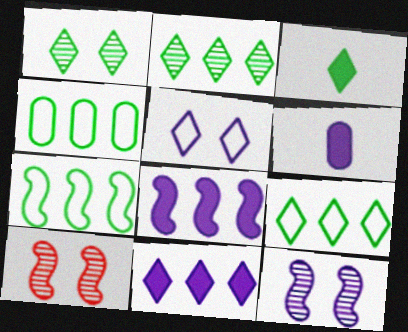[[1, 3, 9], 
[4, 7, 9], 
[6, 9, 10]]